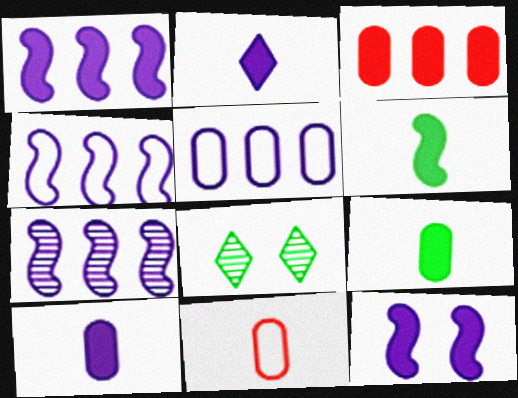[[1, 4, 7], 
[1, 8, 11]]